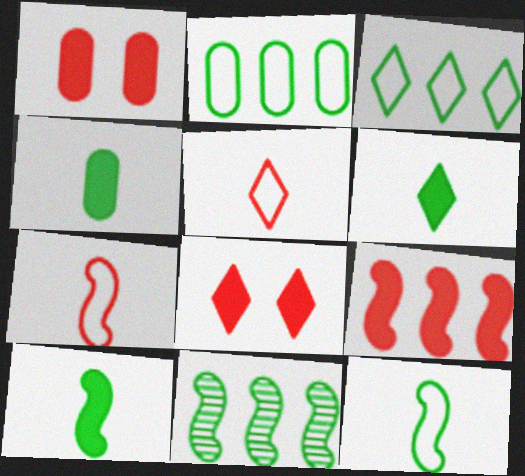[[4, 6, 10]]